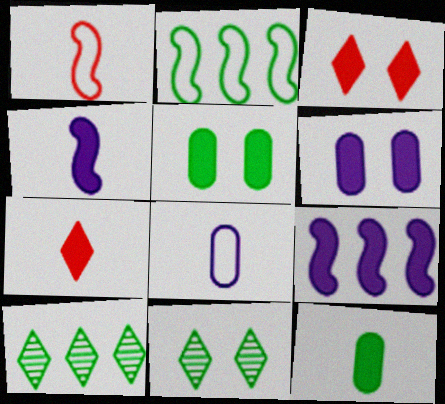[[1, 6, 10], 
[2, 11, 12], 
[3, 9, 12], 
[4, 7, 12], 
[5, 7, 9]]